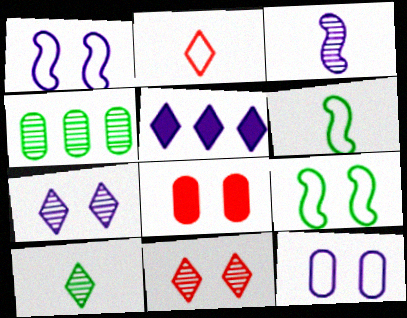[[3, 4, 11], 
[3, 5, 12], 
[7, 8, 9]]